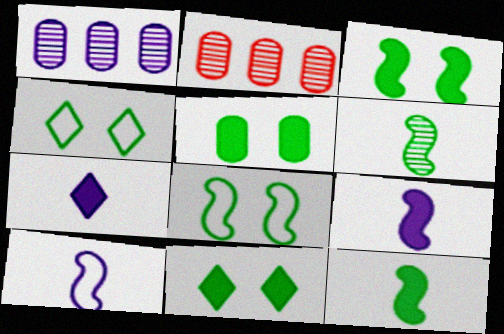[[2, 4, 9], 
[2, 7, 8], 
[2, 10, 11], 
[3, 5, 11]]